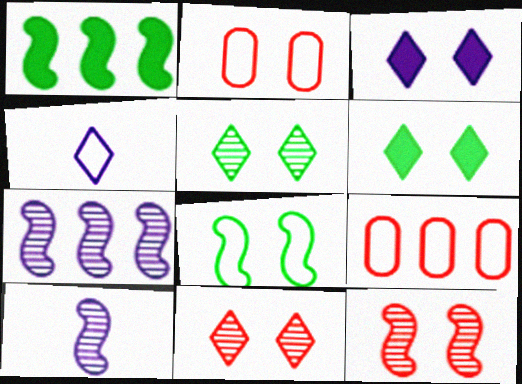[[4, 8, 9], 
[6, 9, 10]]